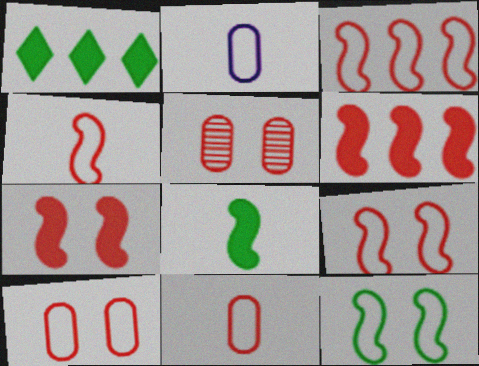[[3, 4, 9]]